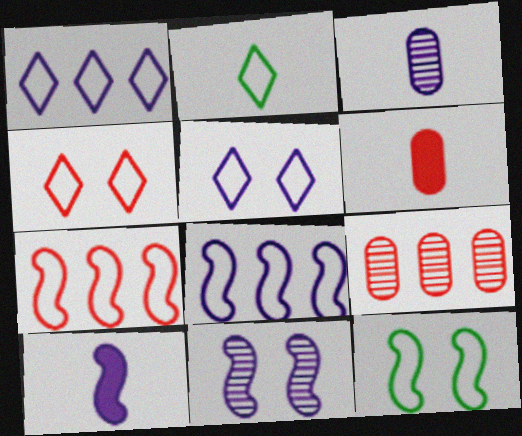[[1, 2, 4], 
[8, 10, 11]]